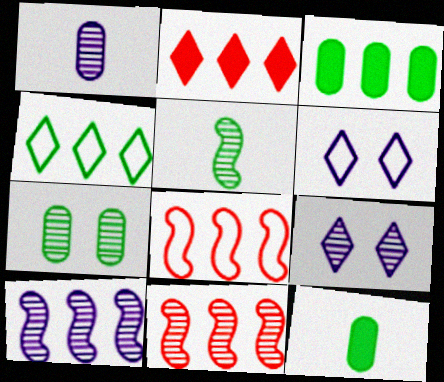[[1, 9, 10], 
[6, 11, 12], 
[8, 9, 12]]